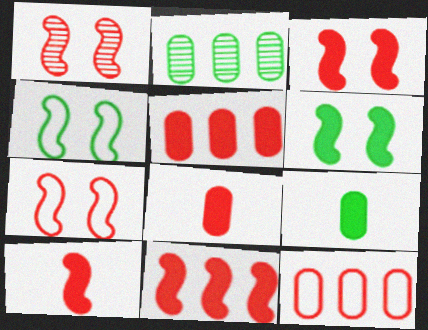[[1, 3, 7], 
[3, 10, 11]]